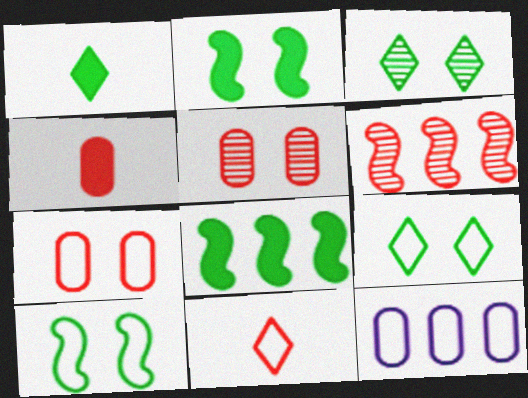[[10, 11, 12]]